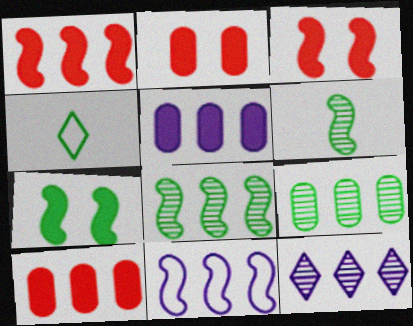[[1, 8, 11], 
[3, 6, 11], 
[4, 7, 9], 
[5, 11, 12]]